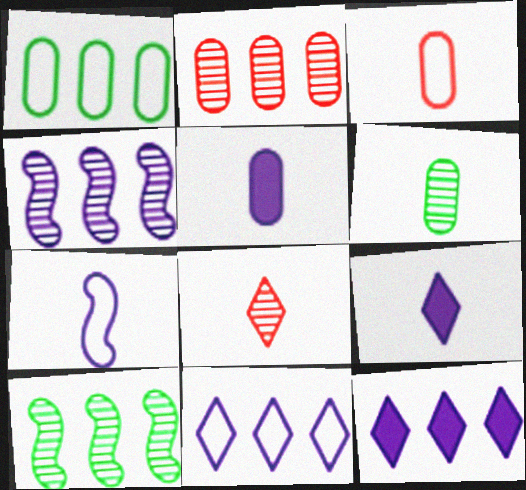[[3, 5, 6]]